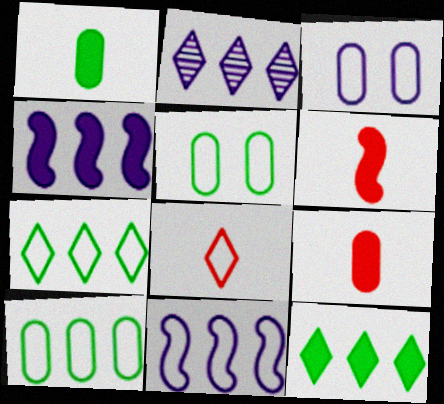[[2, 5, 6], 
[5, 8, 11]]